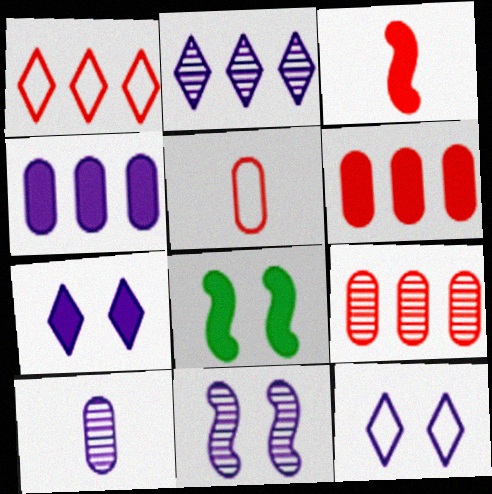[[1, 8, 10], 
[2, 5, 8], 
[2, 10, 11]]